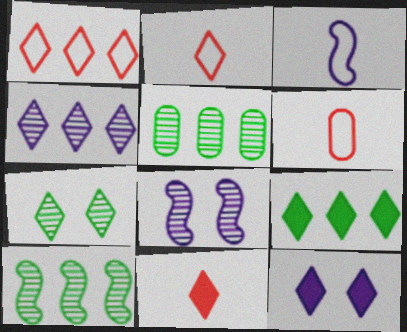[[1, 4, 9], 
[6, 8, 9], 
[6, 10, 12], 
[9, 11, 12]]